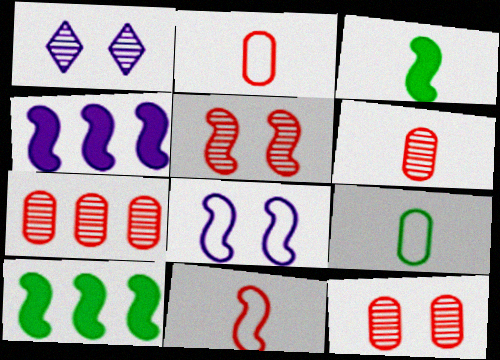[[1, 2, 10], 
[6, 7, 12]]